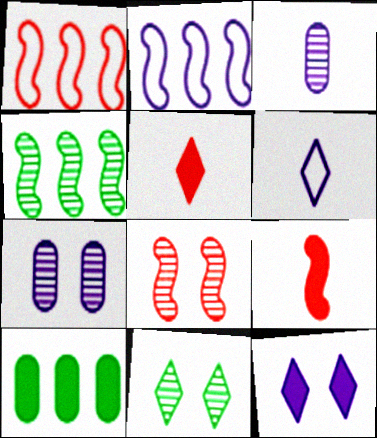[[1, 8, 9], 
[2, 3, 12], 
[6, 8, 10], 
[7, 8, 11], 
[9, 10, 12]]